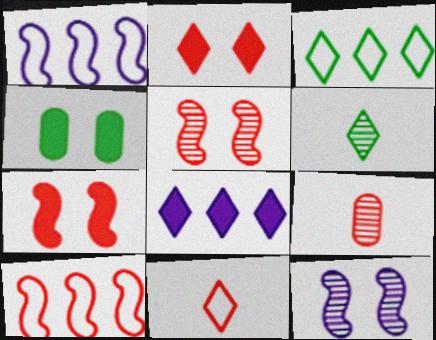[[2, 9, 10]]